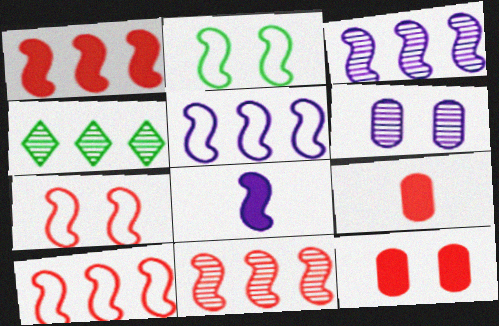[[1, 10, 11], 
[2, 8, 11]]